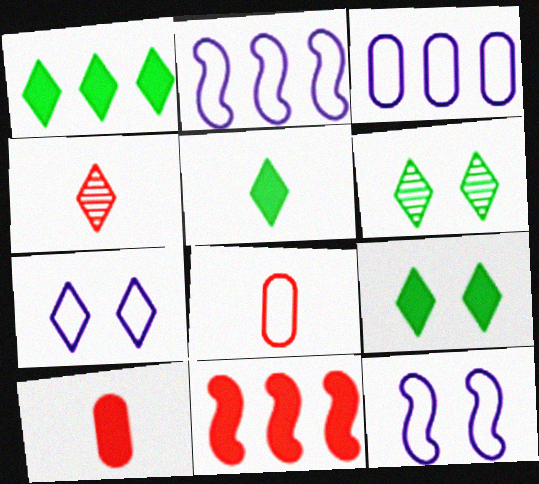[[1, 4, 7], 
[1, 5, 9], 
[2, 6, 10]]